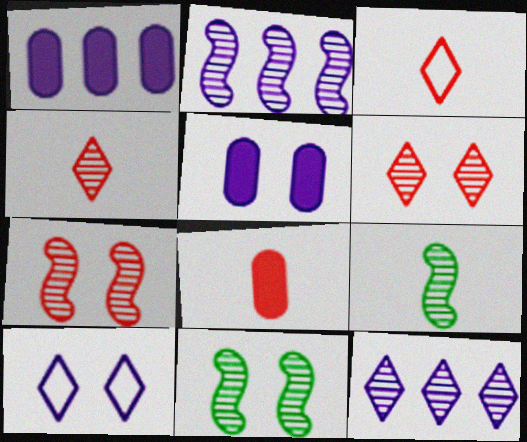[[1, 3, 11], 
[2, 7, 9]]